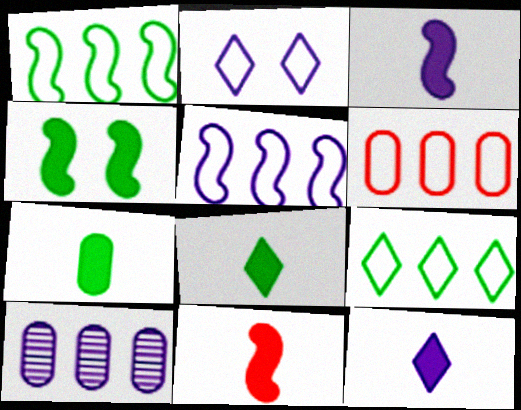[[2, 3, 10], 
[5, 6, 9], 
[7, 11, 12]]